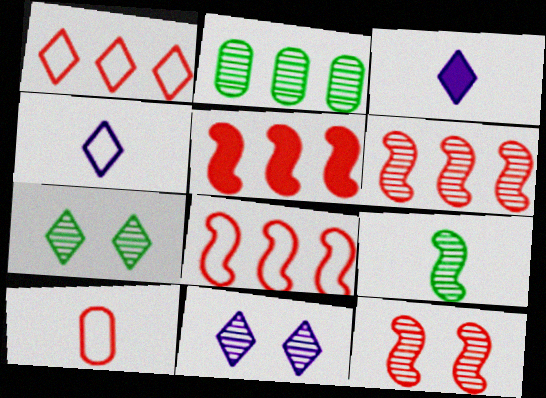[[1, 3, 7], 
[2, 7, 9], 
[3, 9, 10], 
[5, 6, 8]]